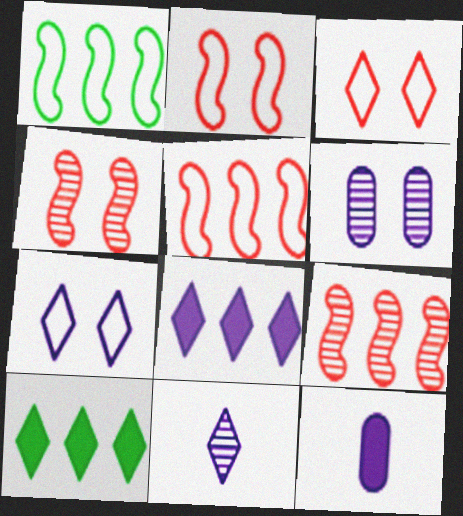[[3, 10, 11], 
[7, 8, 11]]